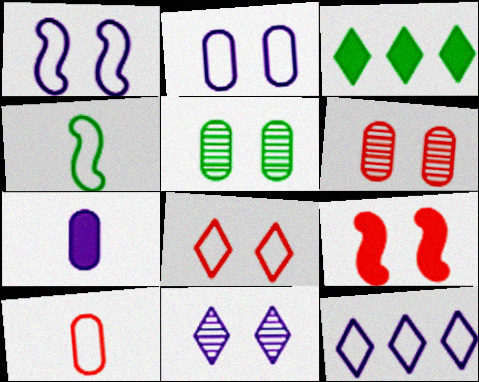[[3, 4, 5], 
[3, 7, 9], 
[6, 8, 9]]